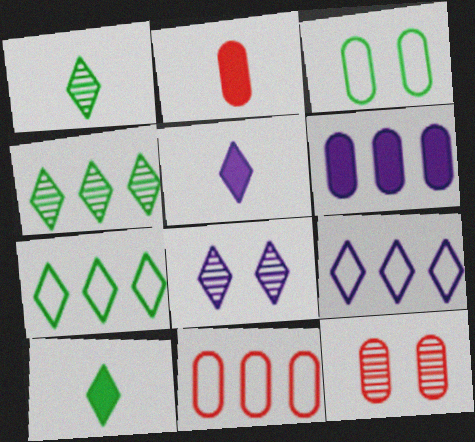[[2, 11, 12], 
[5, 8, 9]]